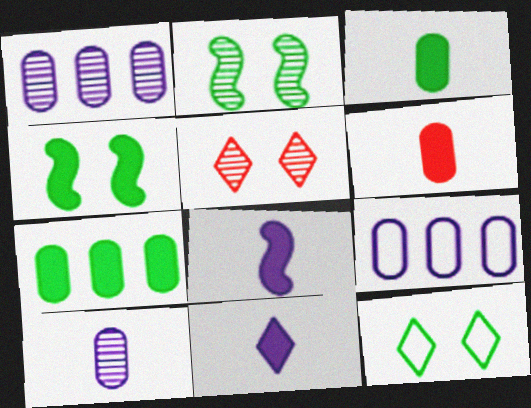[]